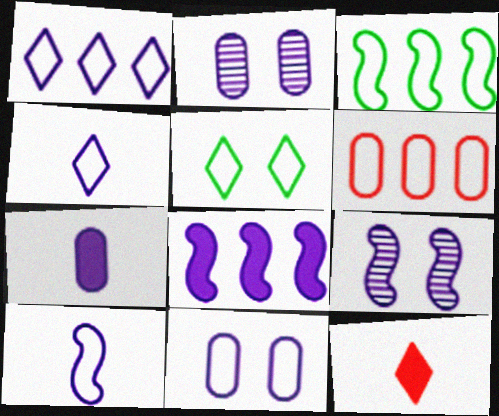[[1, 3, 6], 
[1, 7, 9], 
[1, 10, 11], 
[2, 3, 12], 
[2, 4, 8], 
[5, 6, 10], 
[8, 9, 10]]